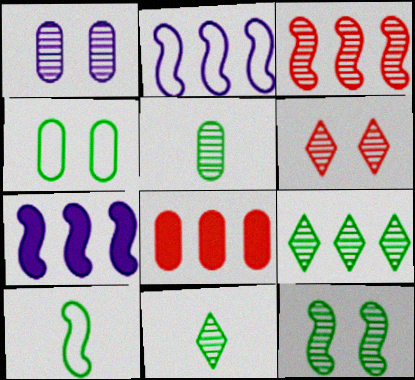[[1, 3, 11], 
[1, 6, 12], 
[2, 8, 9], 
[5, 9, 12]]